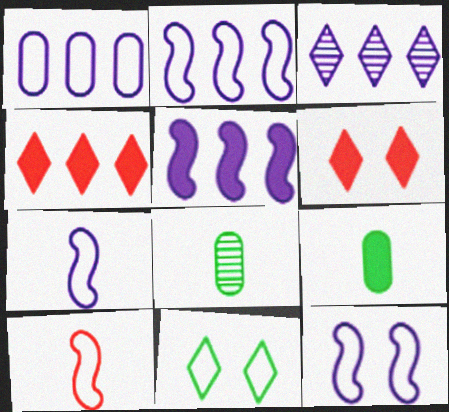[[1, 3, 5], 
[1, 10, 11], 
[2, 6, 8], 
[2, 7, 12], 
[4, 8, 12], 
[5, 6, 9]]